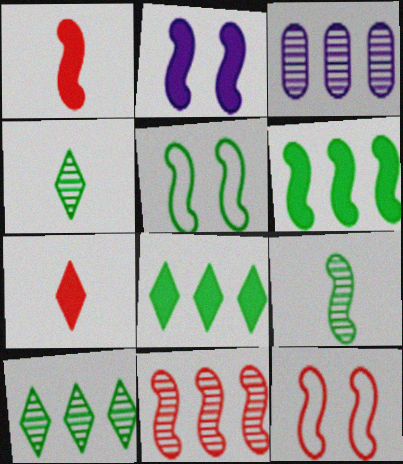[[1, 2, 6], 
[1, 11, 12], 
[3, 5, 7], 
[3, 10, 11], 
[5, 6, 9]]